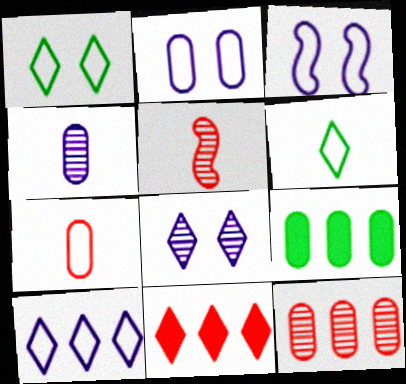[[6, 8, 11]]